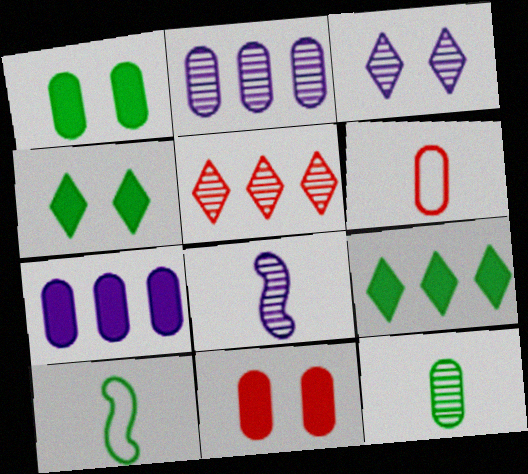[[1, 2, 6], 
[2, 3, 8]]